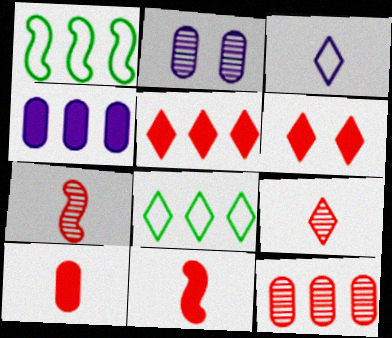[[2, 8, 11]]